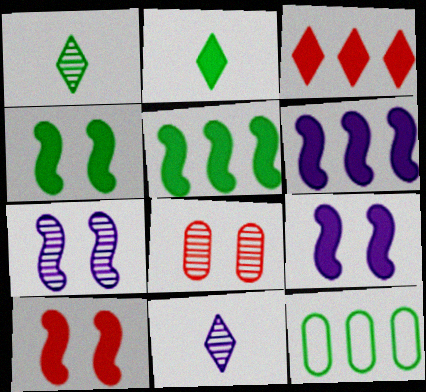[[1, 4, 12], 
[4, 9, 10], 
[10, 11, 12]]